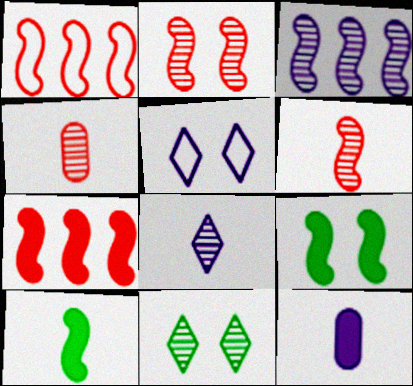[[1, 11, 12], 
[3, 4, 11], 
[3, 5, 12]]